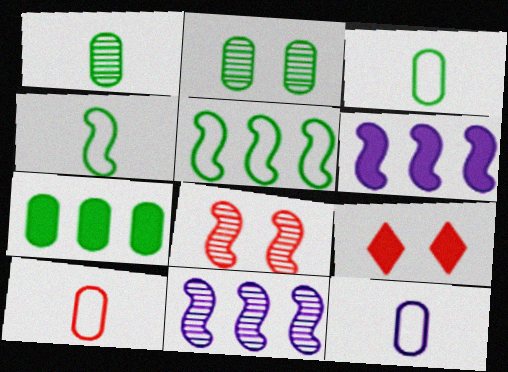[[2, 3, 7], 
[3, 9, 11], 
[3, 10, 12], 
[4, 6, 8]]